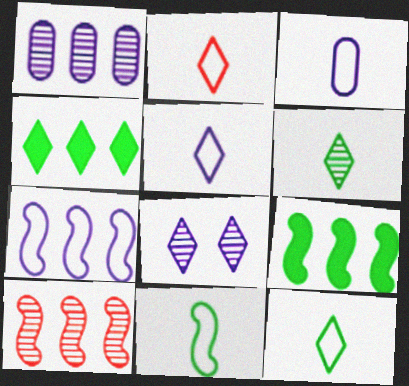[[2, 3, 11], 
[2, 4, 8], 
[2, 5, 12], 
[7, 9, 10]]